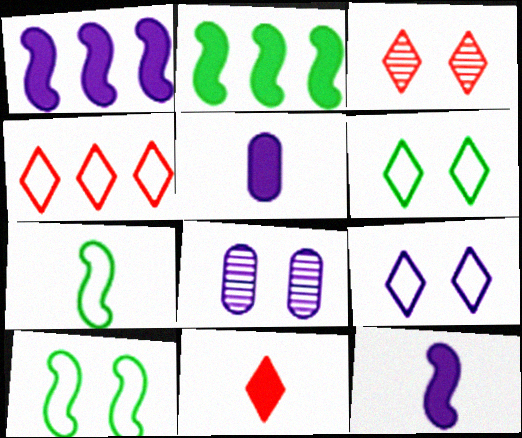[[3, 4, 11]]